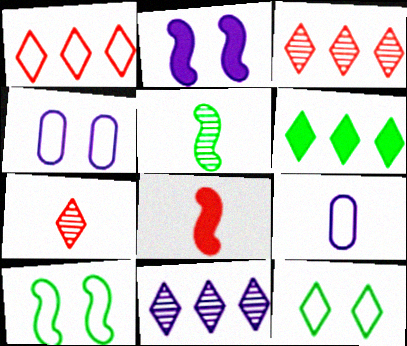[[1, 6, 11], 
[1, 9, 10], 
[2, 9, 11]]